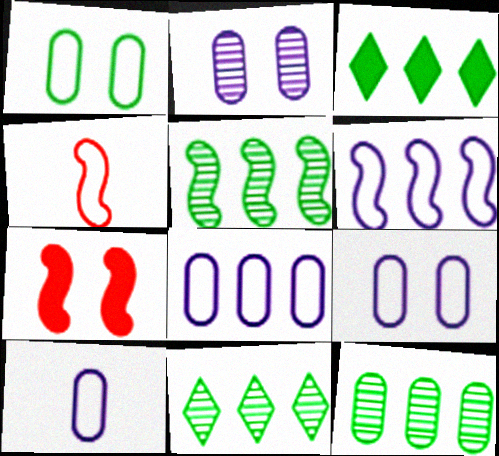[[2, 3, 4], 
[5, 11, 12], 
[7, 10, 11], 
[8, 9, 10]]